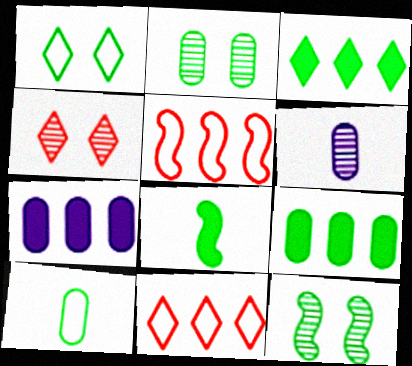[[2, 9, 10], 
[3, 10, 12]]